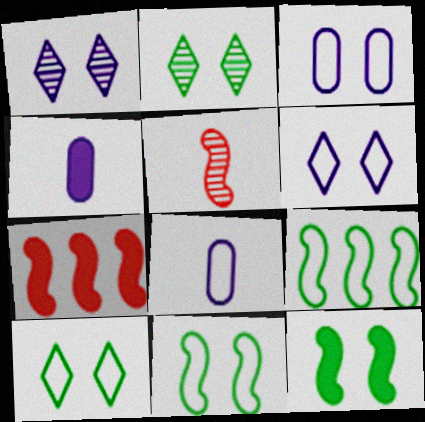[[2, 7, 8]]